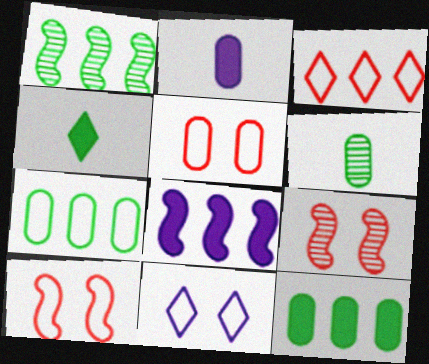[]